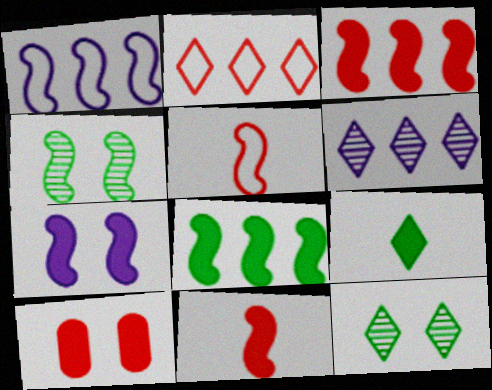[[1, 4, 11], 
[7, 8, 11]]